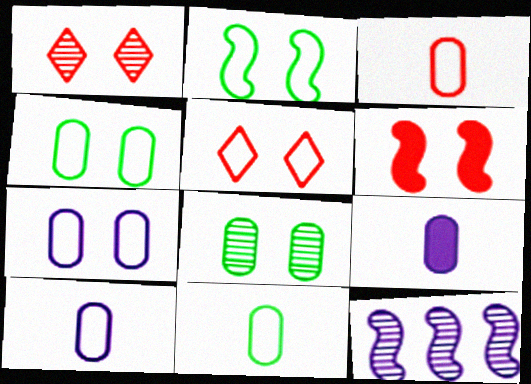[[2, 5, 7], 
[3, 10, 11]]